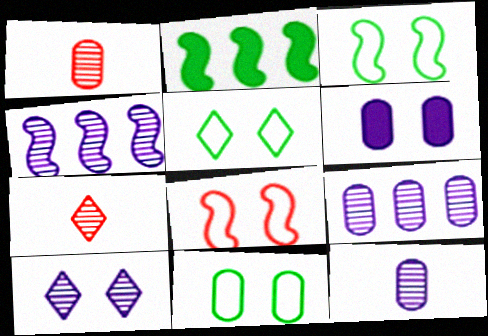[[3, 5, 11], 
[4, 10, 12]]